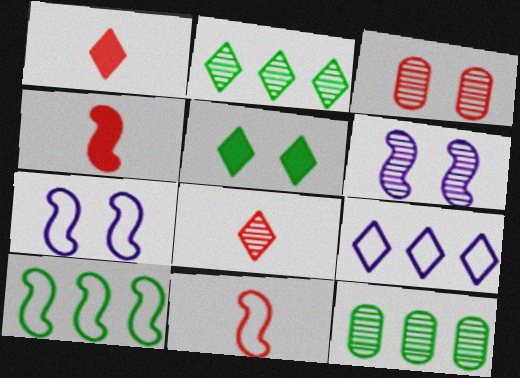[[1, 7, 12], 
[3, 5, 7], 
[4, 6, 10], 
[5, 8, 9], 
[6, 8, 12], 
[7, 10, 11]]